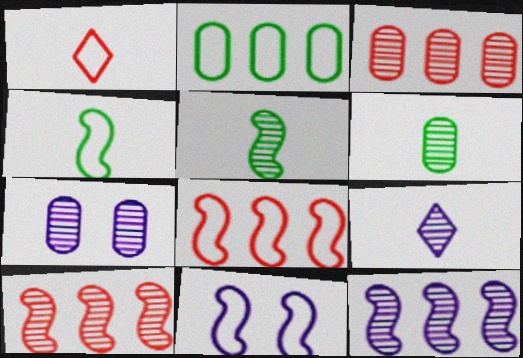[[1, 2, 11], 
[3, 6, 7], 
[4, 8, 11], 
[7, 9, 12]]